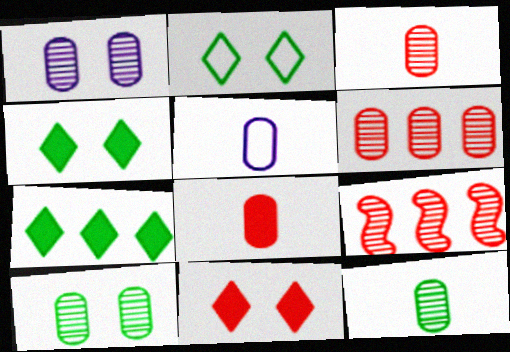[[1, 6, 12], 
[4, 5, 9], 
[5, 8, 12]]